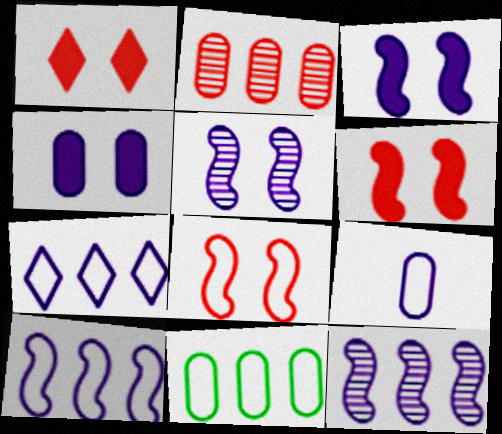[]